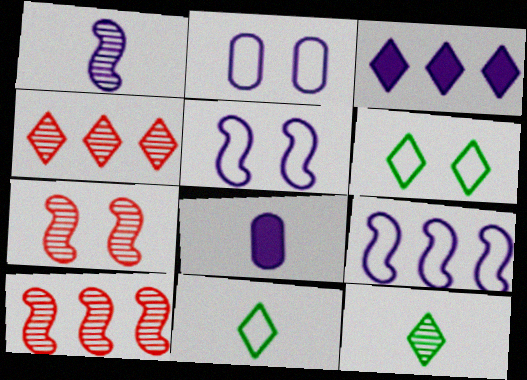[[1, 2, 3], 
[6, 8, 10]]